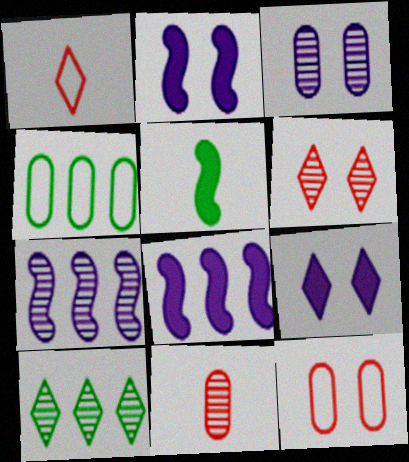[[1, 9, 10]]